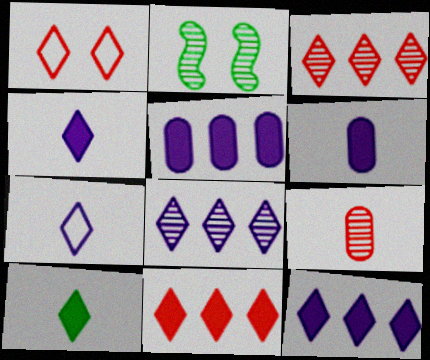[[1, 8, 10], 
[2, 8, 9]]